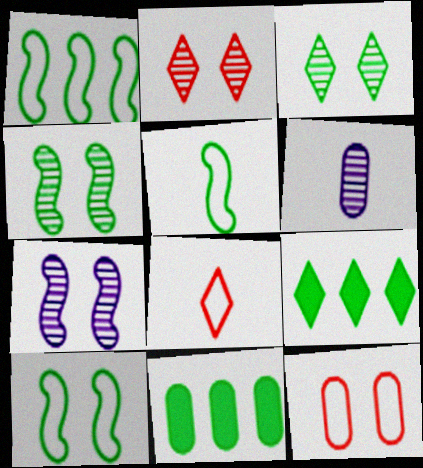[[1, 5, 10], 
[3, 5, 11], 
[6, 11, 12], 
[7, 8, 11]]